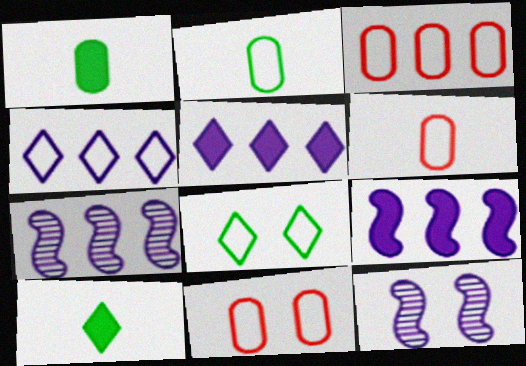[[3, 6, 11], 
[3, 10, 12], 
[7, 10, 11]]